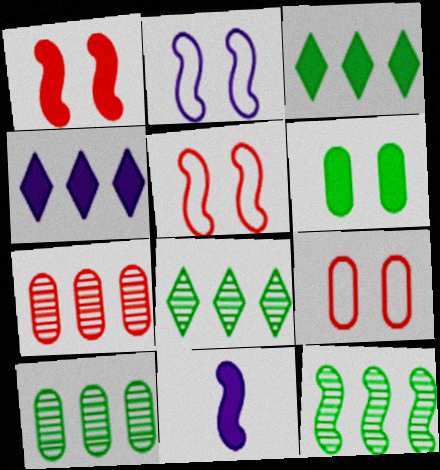[[5, 11, 12], 
[8, 9, 11], 
[8, 10, 12]]